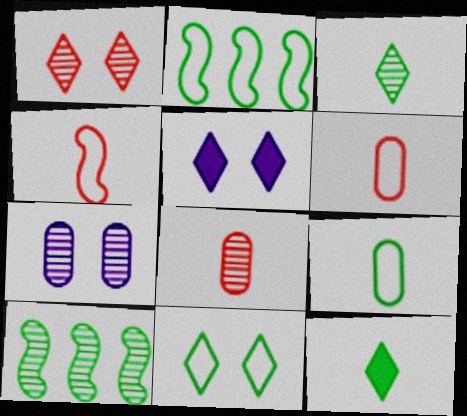[[1, 5, 11], 
[2, 5, 8], 
[2, 9, 11], 
[5, 6, 10]]